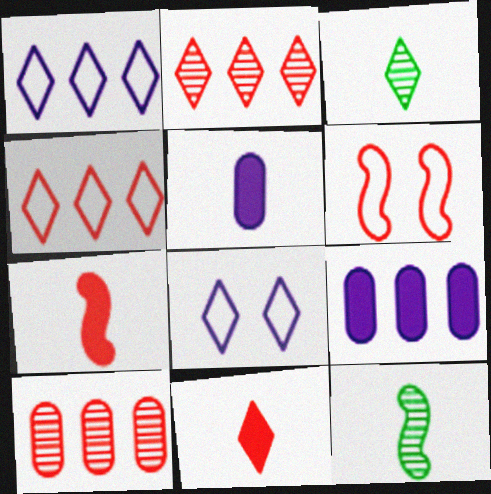[[3, 6, 9], 
[6, 10, 11]]